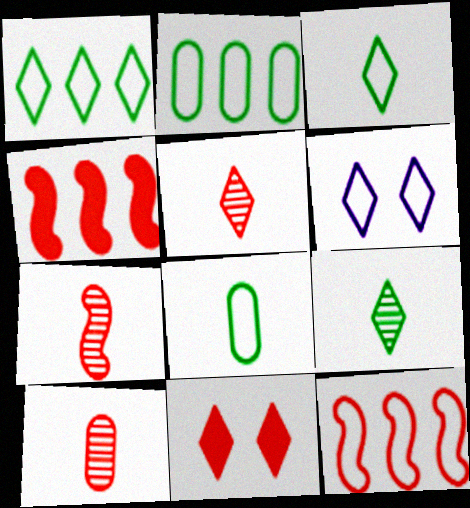[[5, 7, 10], 
[6, 8, 12], 
[10, 11, 12]]